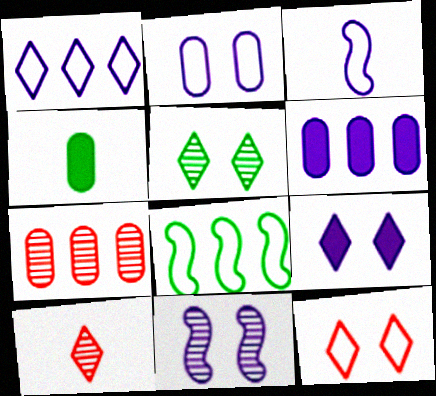[[1, 2, 3], 
[2, 4, 7], 
[2, 9, 11], 
[3, 4, 10], 
[4, 5, 8], 
[5, 9, 12]]